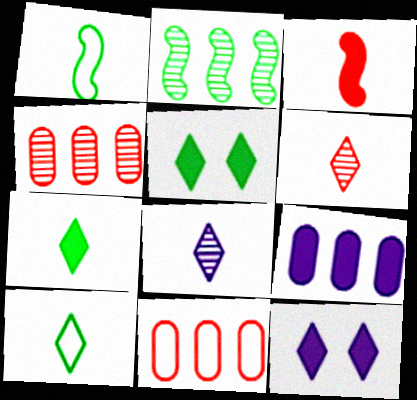[[1, 4, 12], 
[3, 5, 9]]